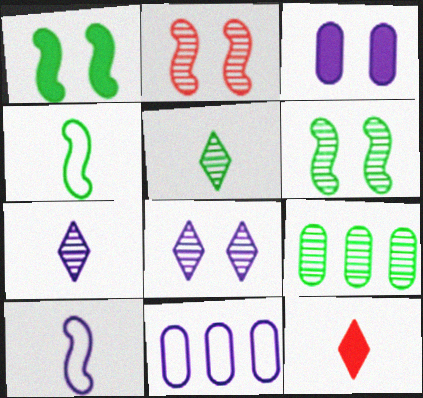[[2, 7, 9], 
[5, 6, 9], 
[6, 11, 12]]